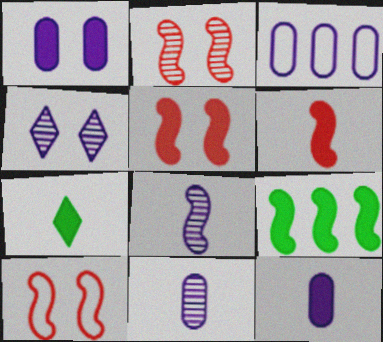[[1, 3, 11], 
[2, 3, 7], 
[2, 5, 10], 
[6, 7, 12], 
[8, 9, 10]]